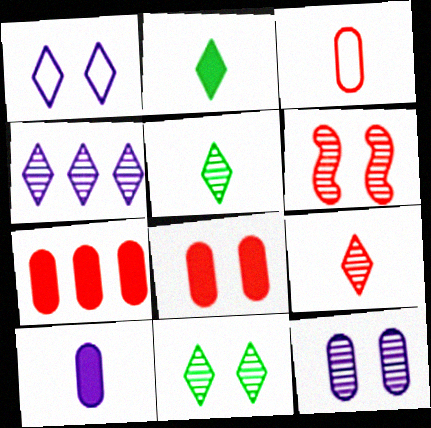[[4, 9, 11], 
[6, 11, 12]]